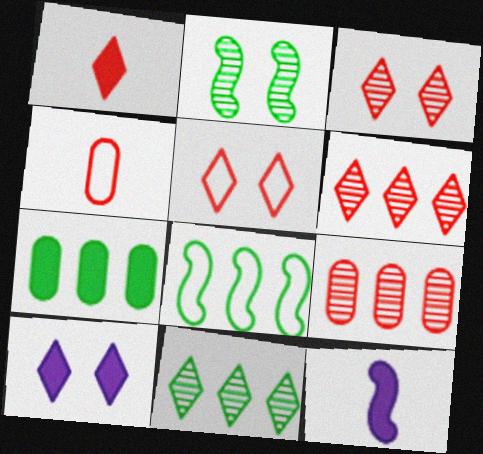[[1, 5, 6], 
[7, 8, 11]]